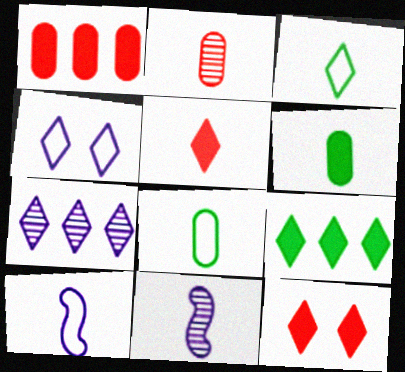[[3, 7, 12], 
[5, 8, 11]]